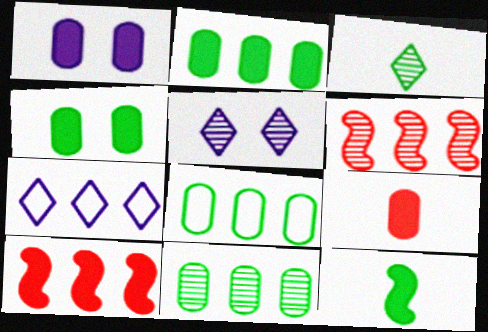[[1, 2, 9], 
[2, 6, 7], 
[2, 8, 11], 
[7, 10, 11]]